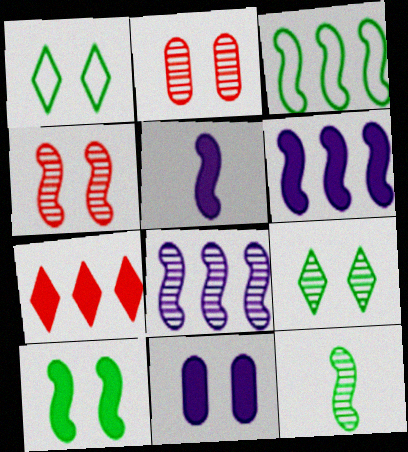[[1, 4, 11], 
[3, 4, 5], 
[3, 10, 12], 
[4, 8, 12]]